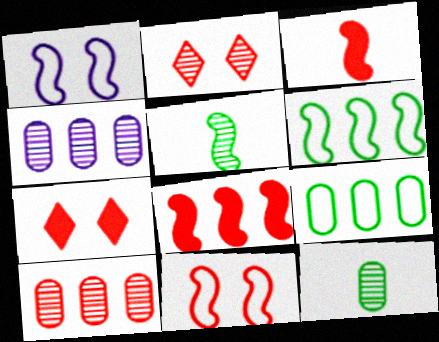[[1, 5, 8], 
[2, 4, 5]]